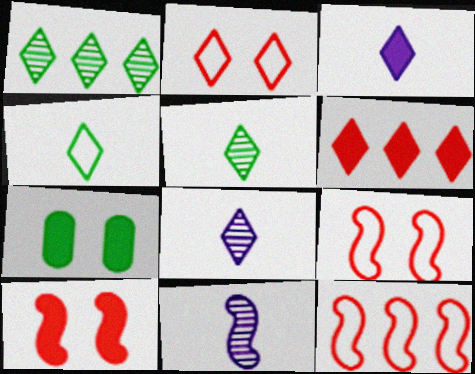[[1, 2, 3], 
[7, 8, 12]]